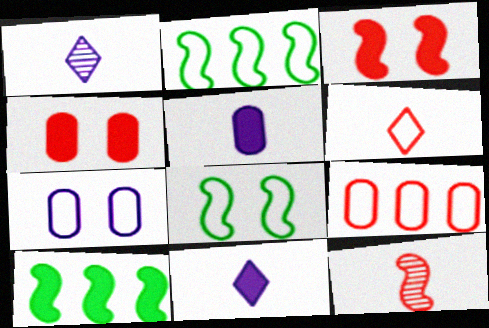[[1, 2, 4], 
[2, 6, 7], 
[4, 10, 11]]